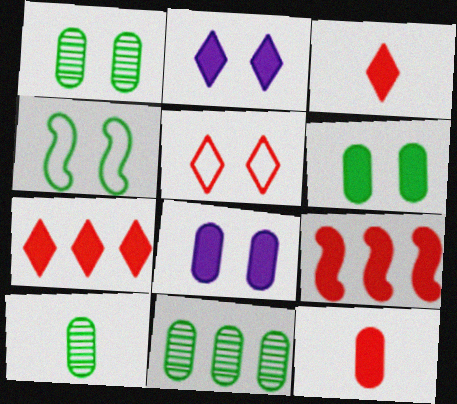[[1, 10, 11]]